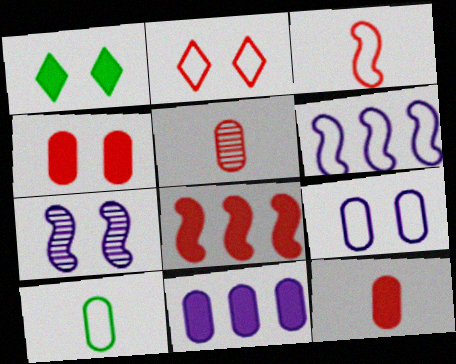[[1, 5, 6], 
[2, 5, 8], 
[2, 6, 10]]